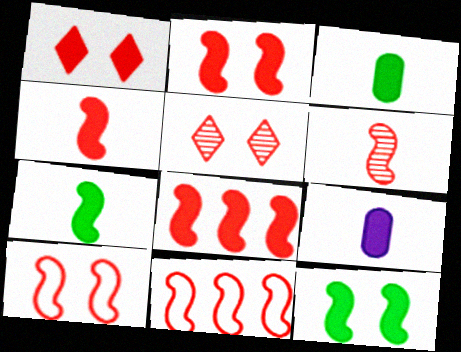[[2, 4, 8], 
[2, 6, 11], 
[6, 8, 10]]